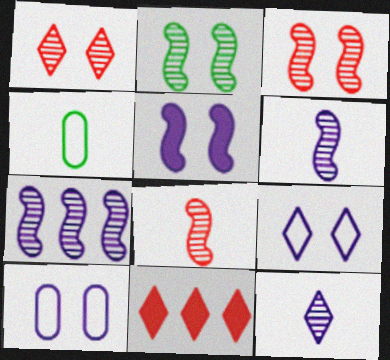[[2, 7, 8]]